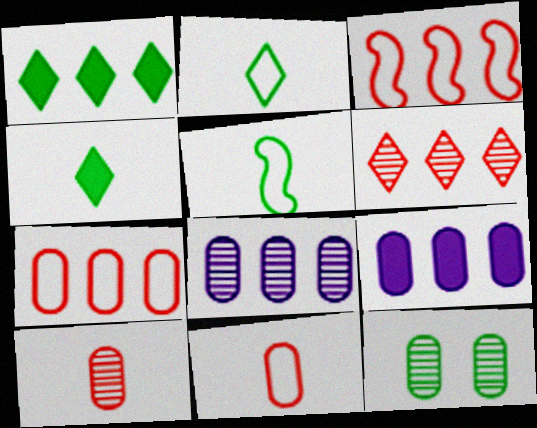[[1, 3, 8], 
[1, 5, 12], 
[8, 10, 12], 
[9, 11, 12]]